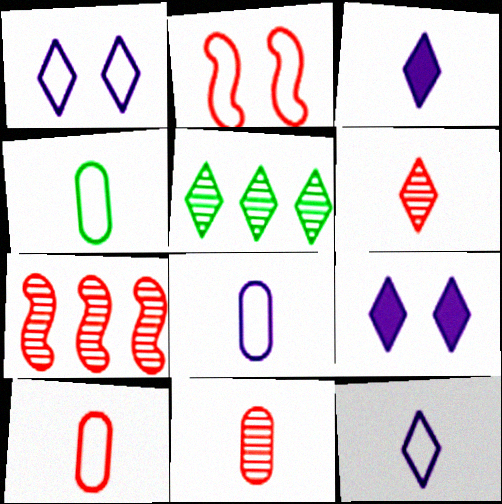[[4, 7, 9], 
[4, 8, 10]]